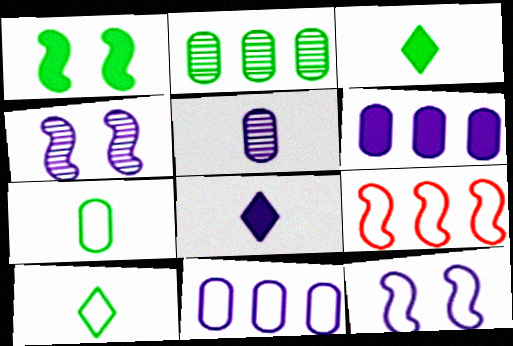[[1, 2, 10], 
[4, 8, 11]]